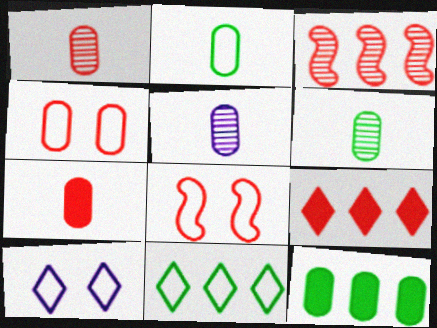[[1, 5, 6], 
[1, 8, 9], 
[2, 5, 7], 
[4, 5, 12]]